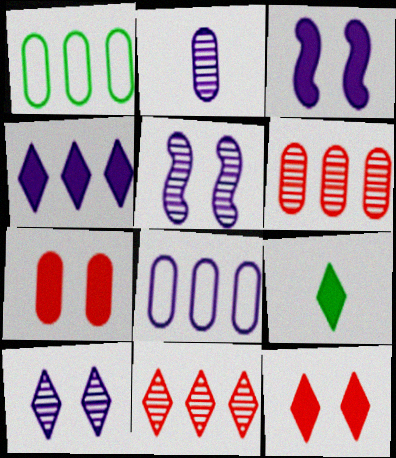[[1, 2, 7], 
[4, 9, 12]]